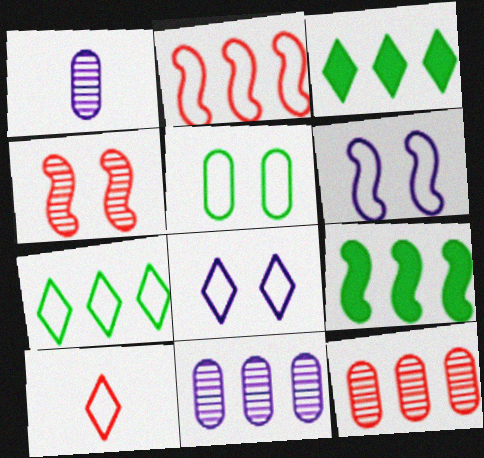[[2, 3, 11], 
[7, 8, 10]]